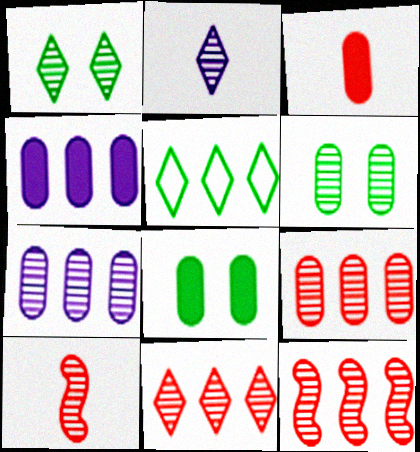[[1, 2, 11], 
[1, 7, 10], 
[2, 6, 12], 
[3, 4, 8], 
[4, 5, 12], 
[9, 11, 12]]